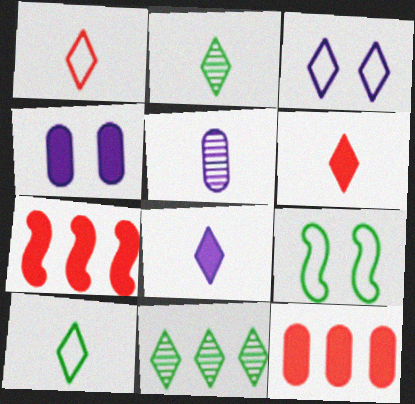[[1, 2, 8], 
[3, 6, 11]]